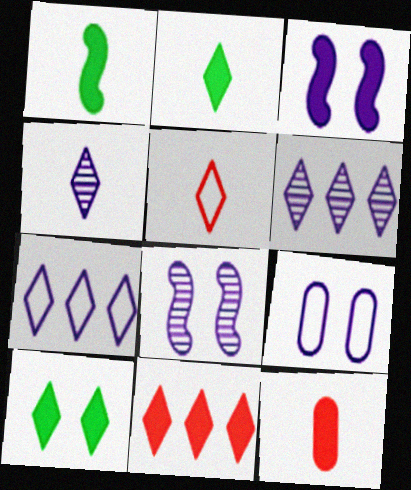[[2, 4, 5], 
[5, 6, 10]]